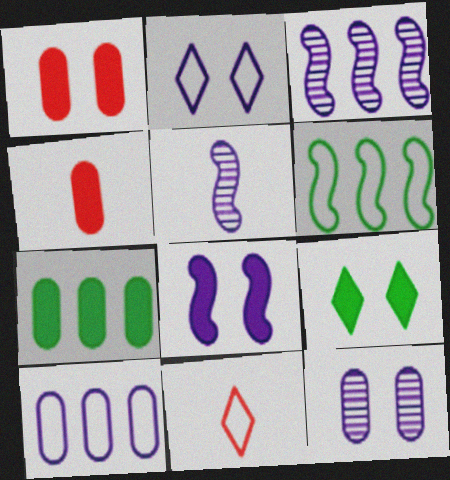[[1, 8, 9], 
[2, 8, 12]]